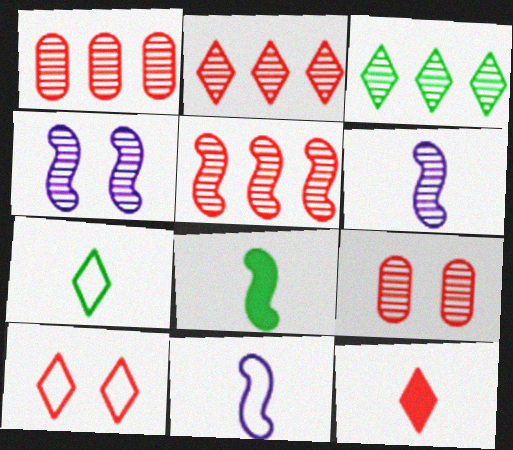[[1, 2, 5], 
[2, 10, 12], 
[3, 6, 9]]